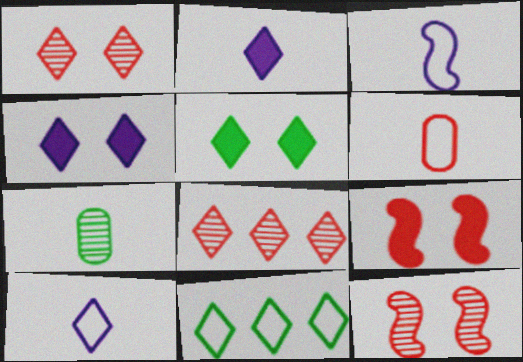[[1, 2, 11], 
[5, 8, 10], 
[6, 8, 9]]